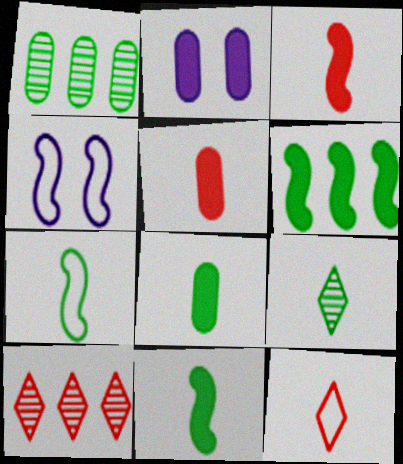[[2, 7, 10], 
[4, 8, 10], 
[7, 8, 9]]